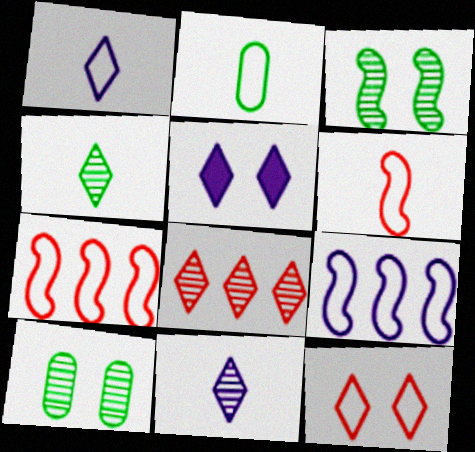[[1, 2, 6], 
[2, 9, 12]]